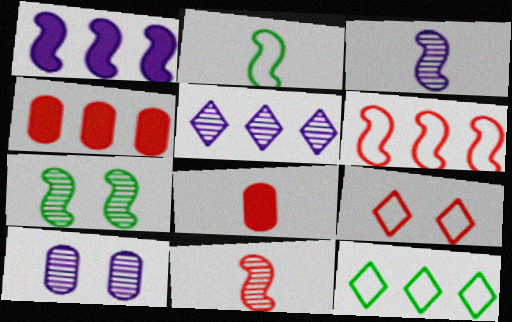[[3, 5, 10], 
[4, 9, 11]]